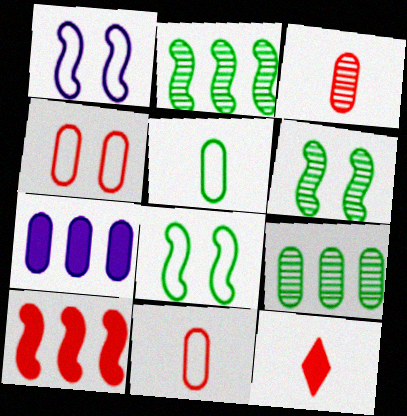[[1, 9, 12]]